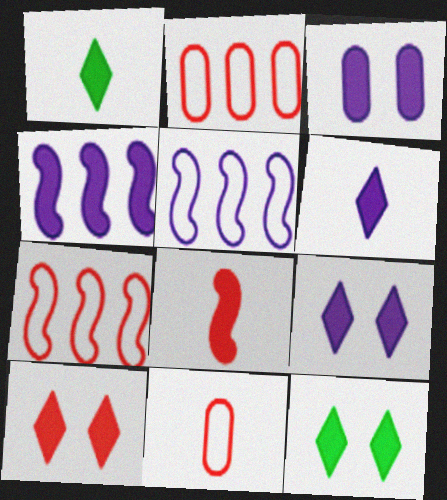[[3, 4, 6], 
[9, 10, 12]]